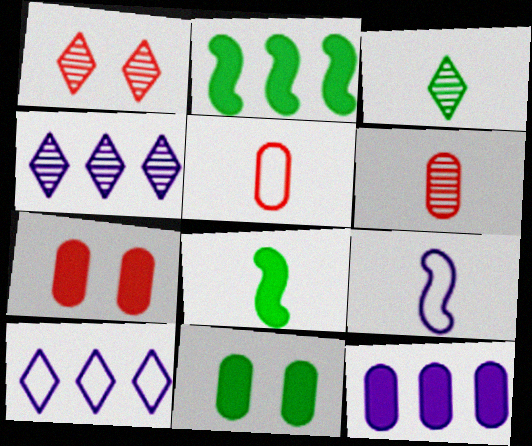[[1, 3, 4]]